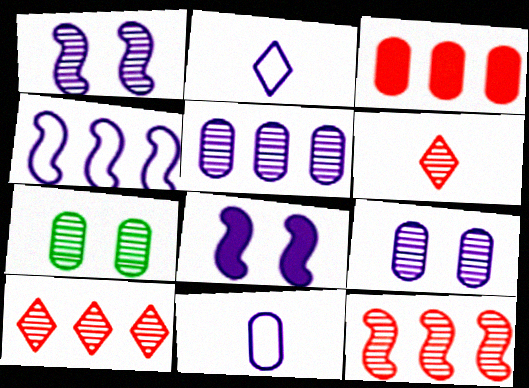[[2, 5, 8], 
[3, 7, 11]]